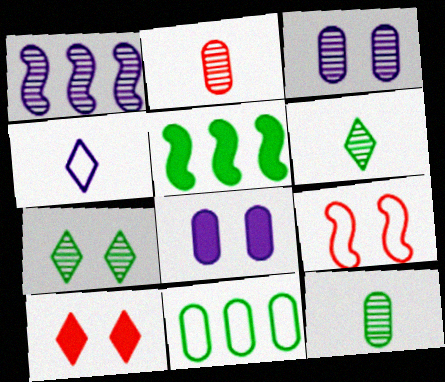[[1, 2, 7], 
[1, 4, 8], 
[2, 8, 11], 
[4, 9, 11], 
[7, 8, 9]]